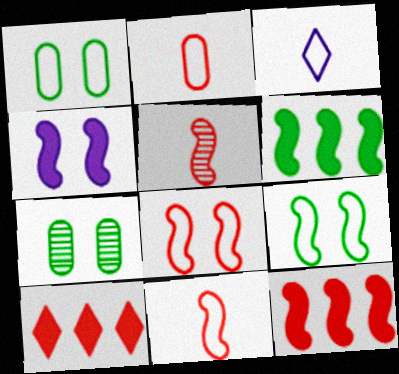[[3, 7, 12], 
[5, 8, 12]]